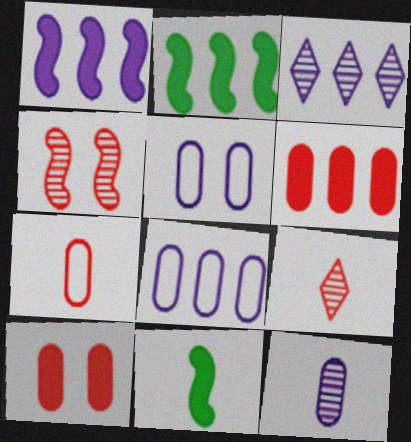[[1, 3, 8], 
[2, 5, 9]]